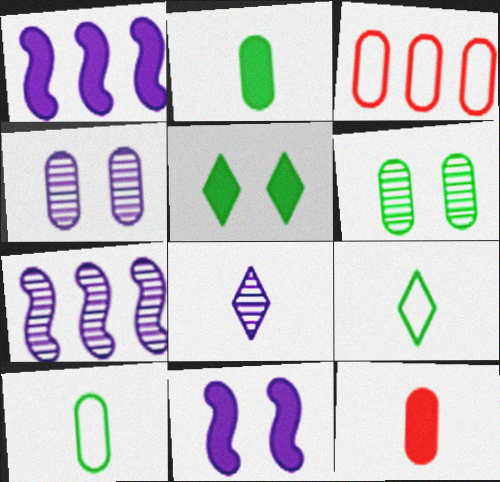[[1, 5, 12], 
[2, 3, 4], 
[4, 7, 8]]